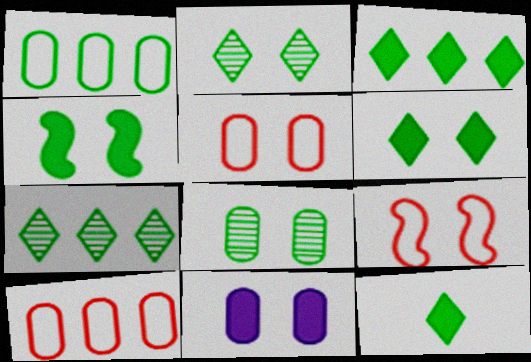[[2, 9, 11], 
[3, 6, 12], 
[5, 8, 11]]